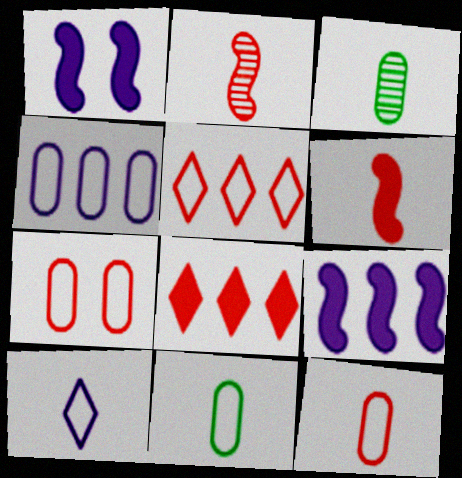[[1, 3, 5], 
[2, 7, 8], 
[3, 6, 10], 
[4, 7, 11]]